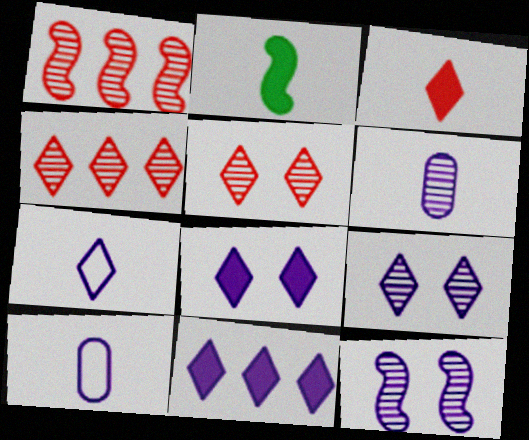[[7, 9, 11], 
[10, 11, 12]]